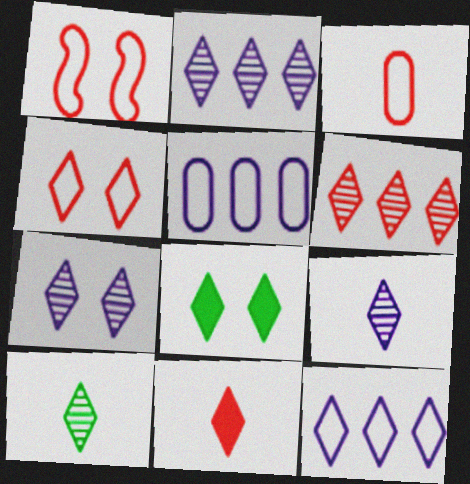[[2, 7, 9], 
[4, 6, 11], 
[4, 7, 8], 
[6, 7, 10]]